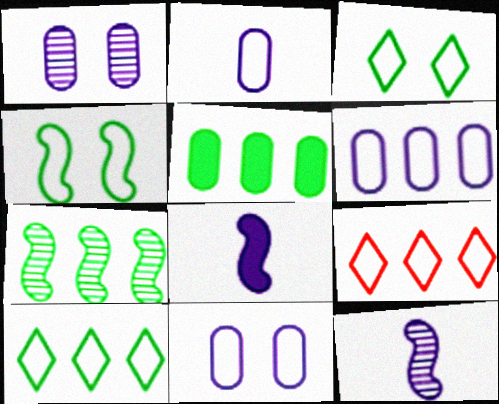[[2, 4, 9], 
[2, 6, 11], 
[5, 7, 10]]